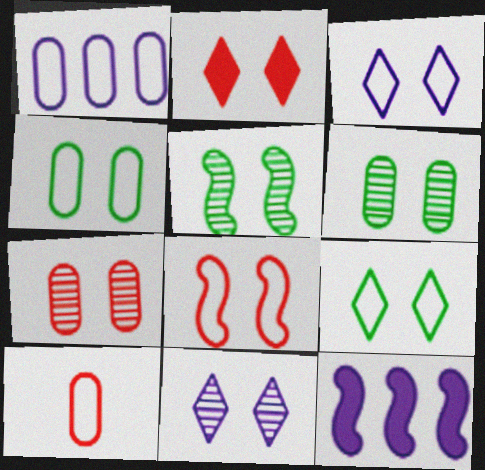[[1, 4, 10], 
[2, 7, 8], 
[2, 9, 11], 
[3, 4, 8], 
[5, 7, 11]]